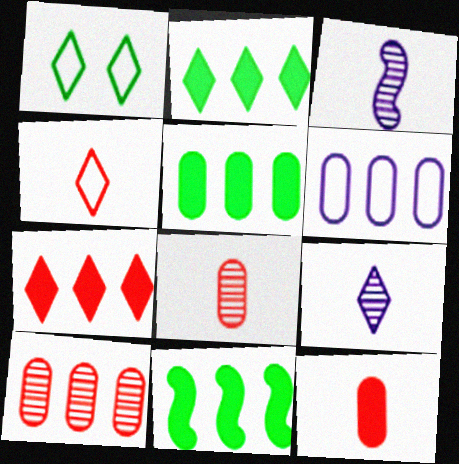[[1, 7, 9], 
[2, 5, 11], 
[5, 6, 10]]